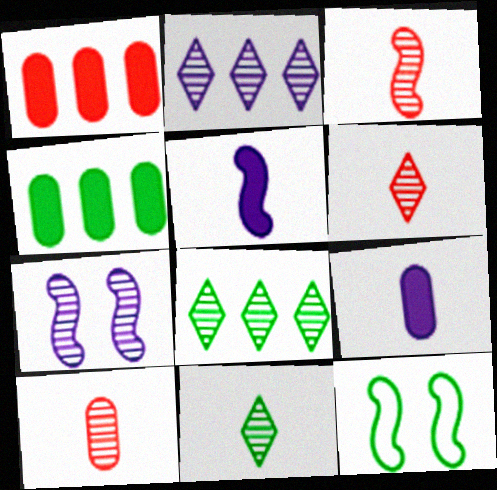[[3, 6, 10], 
[4, 11, 12], 
[7, 8, 10]]